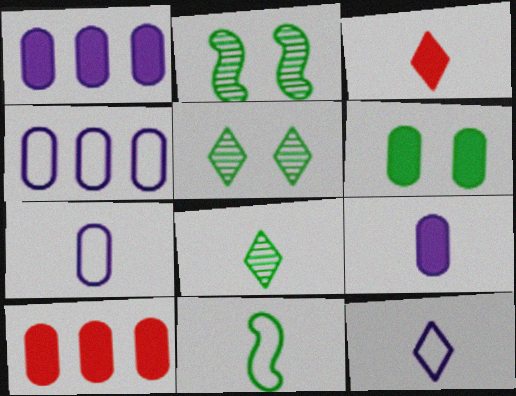[[2, 3, 4], 
[2, 10, 12], 
[3, 8, 12], 
[6, 9, 10]]